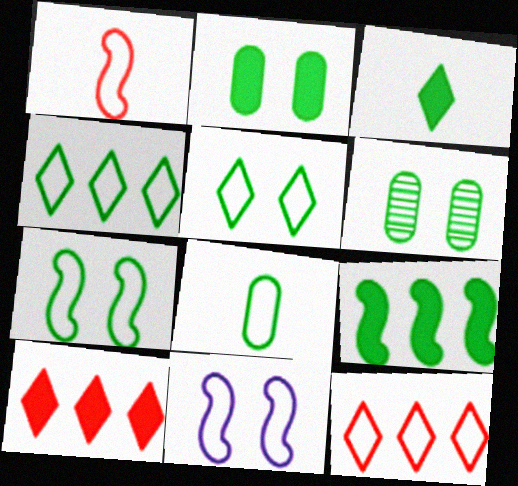[[2, 3, 9], 
[4, 7, 8], 
[8, 11, 12]]